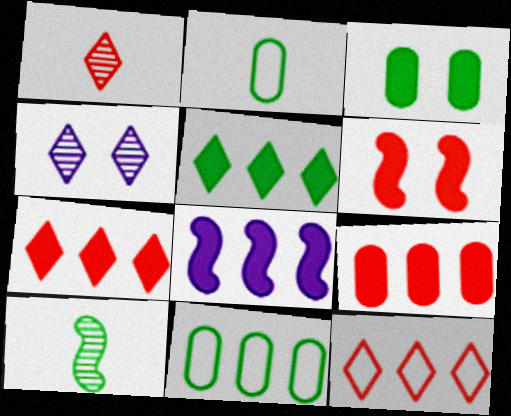[[5, 8, 9]]